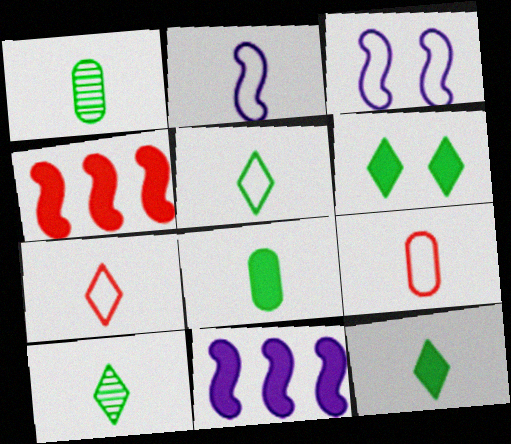[[2, 5, 9], 
[5, 10, 12]]